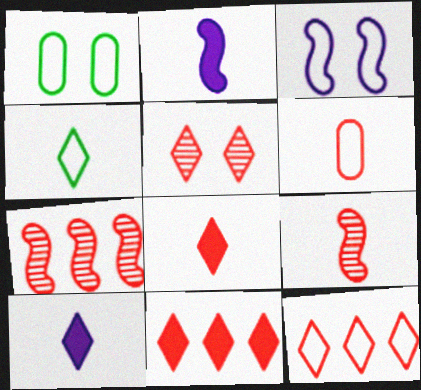[[1, 7, 10], 
[5, 8, 12], 
[6, 8, 9]]